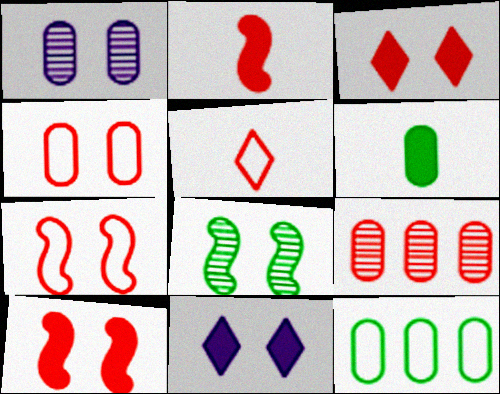[[4, 8, 11], 
[5, 9, 10]]